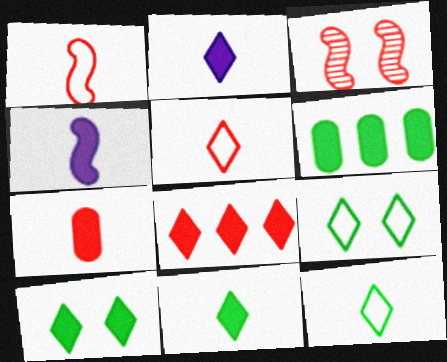[[2, 8, 10], 
[4, 7, 11]]